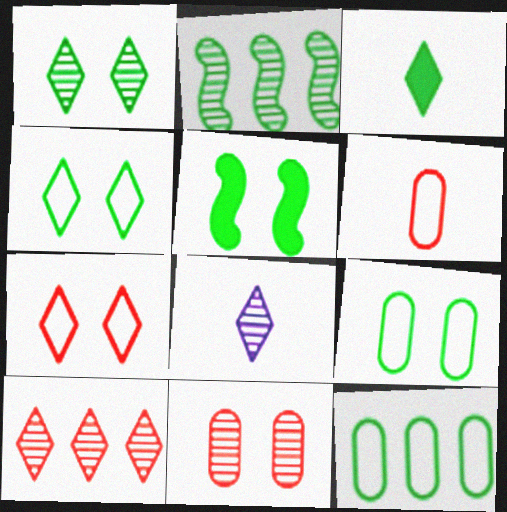[[1, 5, 9], 
[1, 8, 10], 
[2, 3, 9], 
[2, 8, 11]]